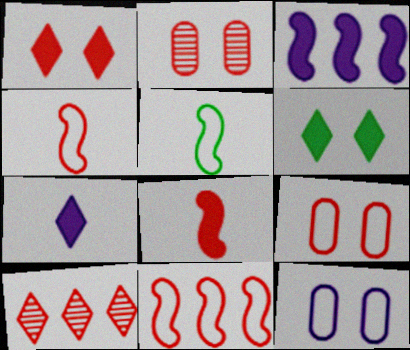[[8, 9, 10]]